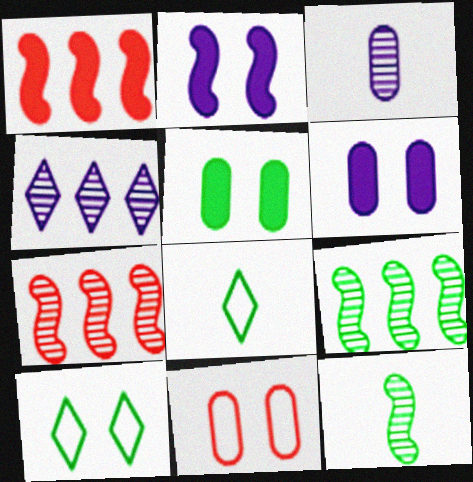[[1, 3, 10], 
[5, 8, 9], 
[6, 7, 8]]